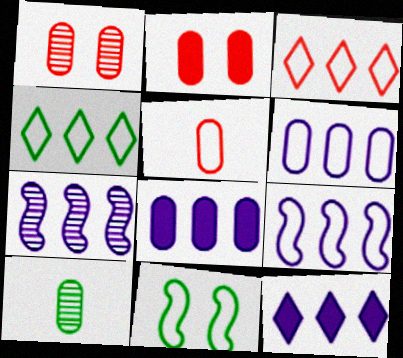[[2, 6, 10], 
[6, 7, 12]]